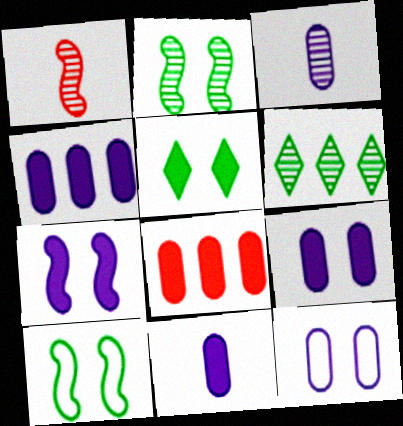[[3, 4, 12], 
[4, 9, 11]]